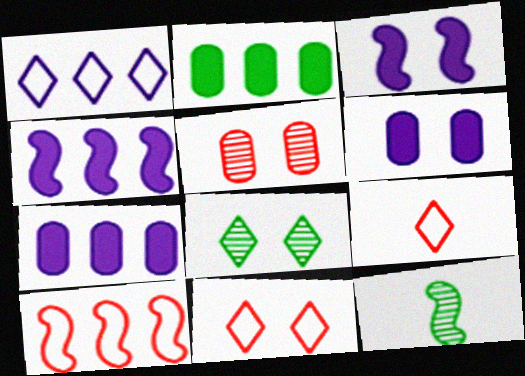[[3, 10, 12], 
[7, 11, 12]]